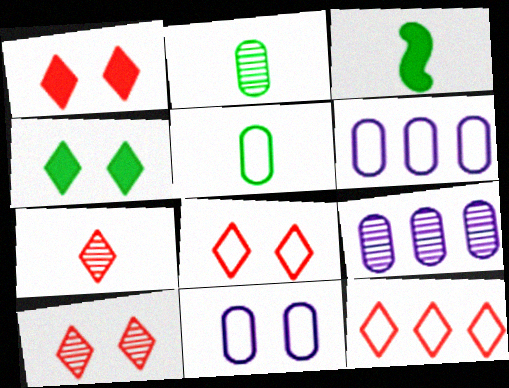[[1, 7, 12], 
[1, 8, 10], 
[3, 6, 10], 
[3, 8, 9]]